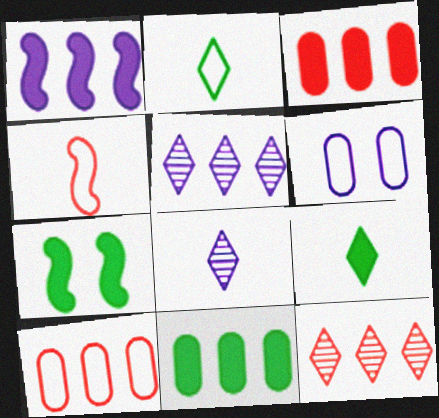[[1, 6, 8], 
[7, 8, 10], 
[7, 9, 11]]